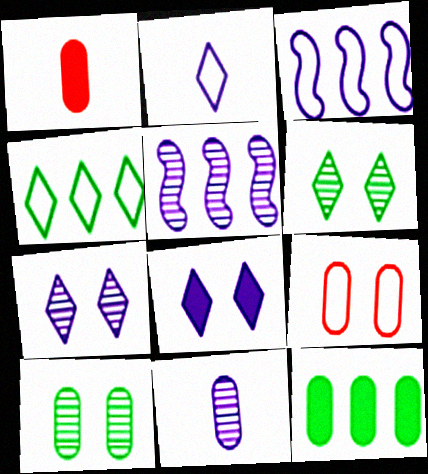[[1, 3, 6], 
[3, 8, 11], 
[5, 7, 11], 
[9, 11, 12]]